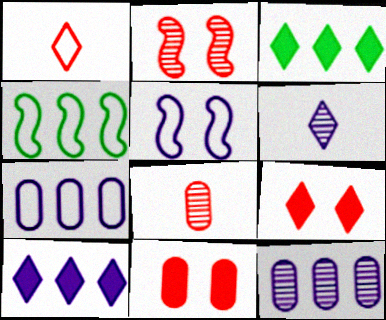[[3, 5, 8], 
[4, 6, 11]]